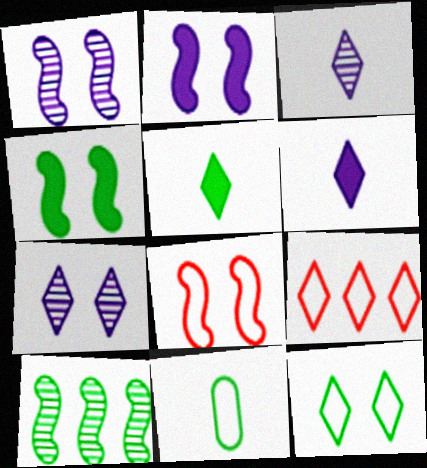[[1, 4, 8], 
[5, 7, 9]]